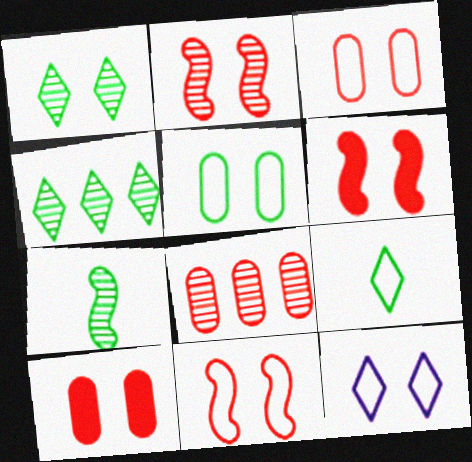[[2, 6, 11], 
[5, 11, 12]]